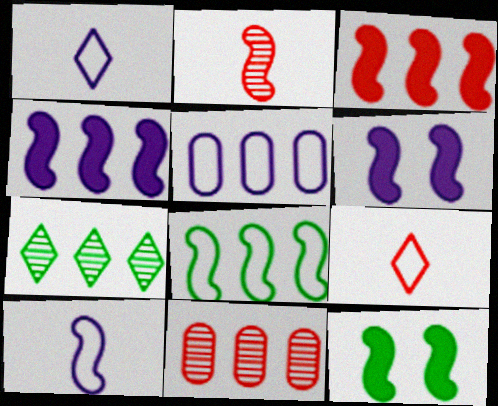[[1, 11, 12], 
[2, 6, 8], 
[3, 5, 7]]